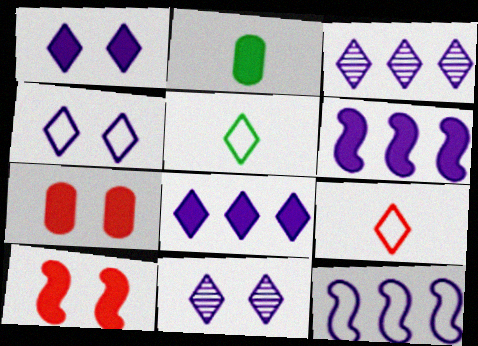[[1, 4, 11], 
[2, 8, 10]]